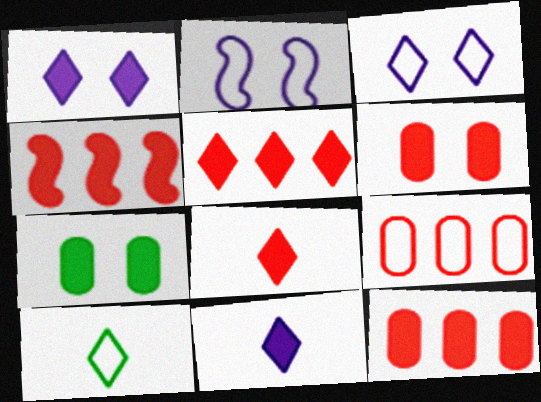[[2, 9, 10], 
[4, 5, 12], 
[4, 6, 8], 
[4, 7, 11]]